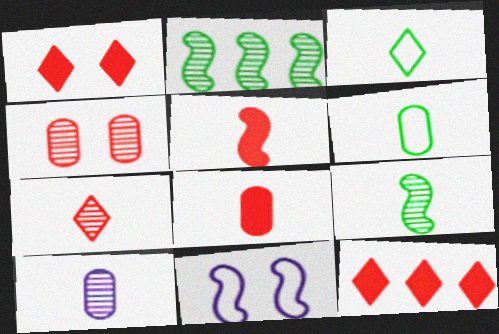[[2, 5, 11], 
[3, 5, 10], 
[6, 8, 10], 
[7, 9, 10]]